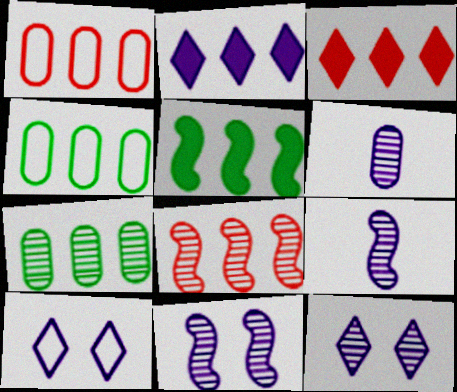[[1, 3, 8], 
[2, 4, 8]]